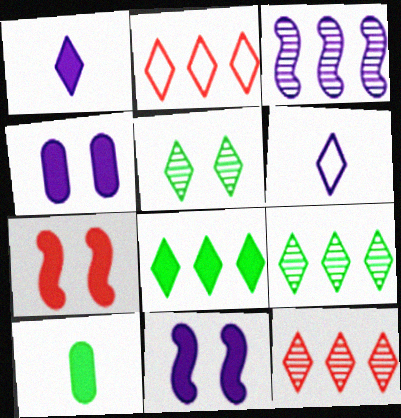[[1, 2, 5], 
[3, 4, 6]]